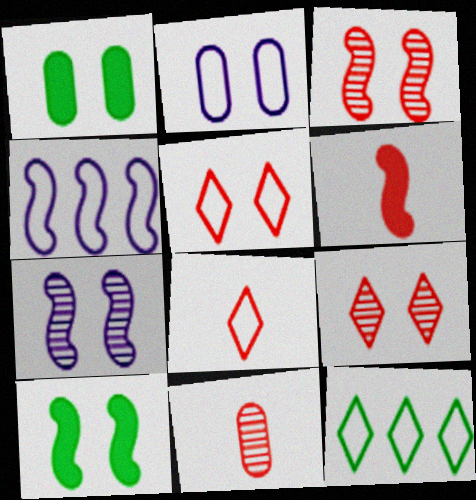[[1, 5, 7], 
[2, 9, 10], 
[6, 8, 11]]